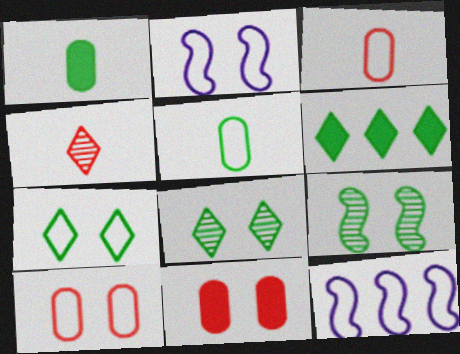[[2, 7, 10], 
[2, 8, 11], 
[3, 7, 12], 
[5, 6, 9]]